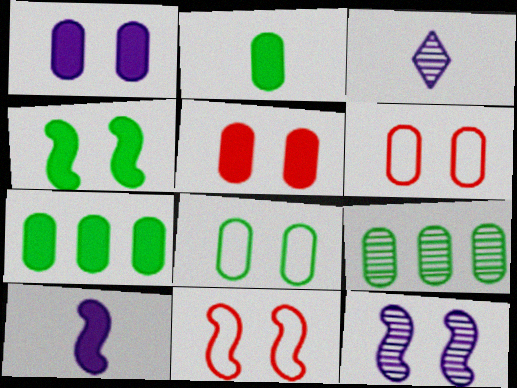[[2, 8, 9], 
[3, 7, 11], 
[4, 11, 12]]